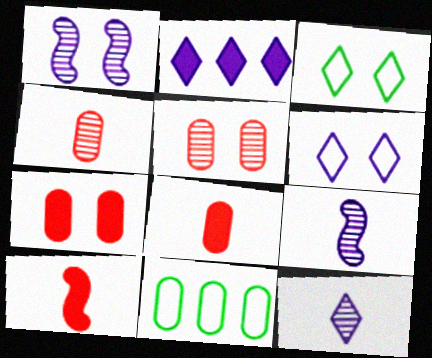[[1, 3, 7], 
[2, 6, 12]]